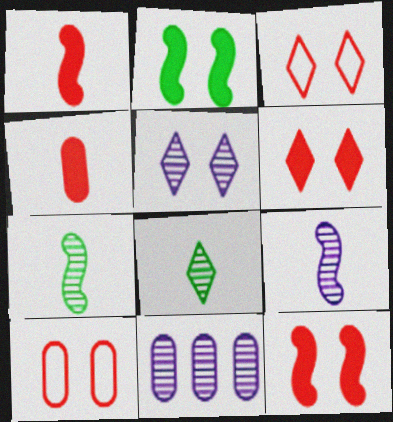[[2, 5, 10], 
[5, 9, 11]]